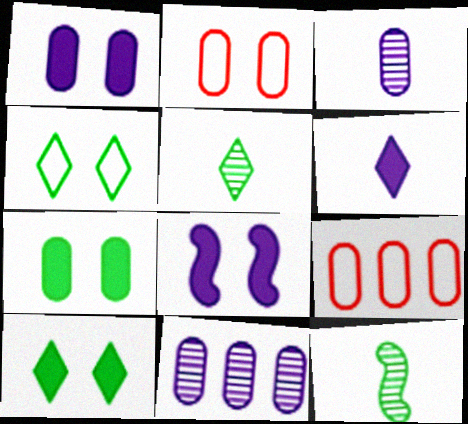[[3, 7, 9], 
[5, 8, 9]]